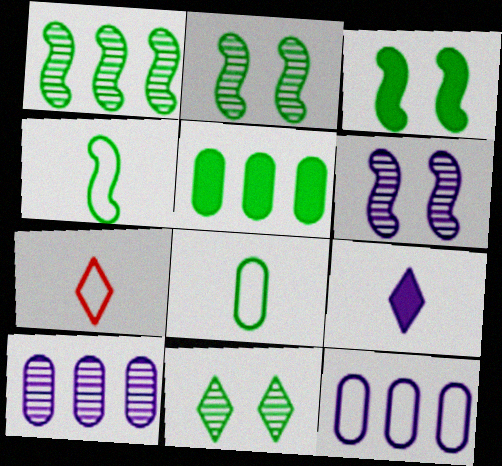[[1, 3, 4], 
[3, 7, 10], 
[4, 5, 11], 
[5, 6, 7], 
[6, 9, 12]]